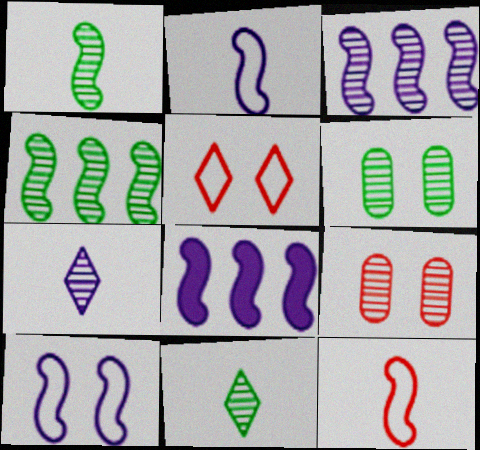[[3, 9, 11], 
[4, 6, 11], 
[4, 7, 9]]